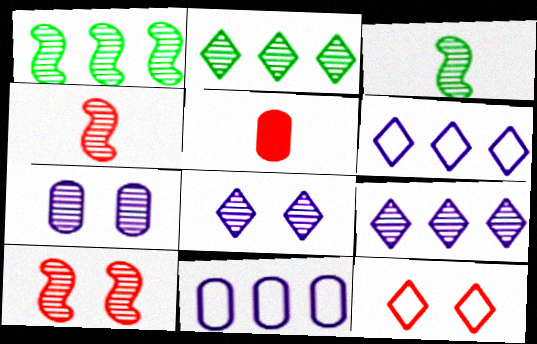[[2, 4, 7]]